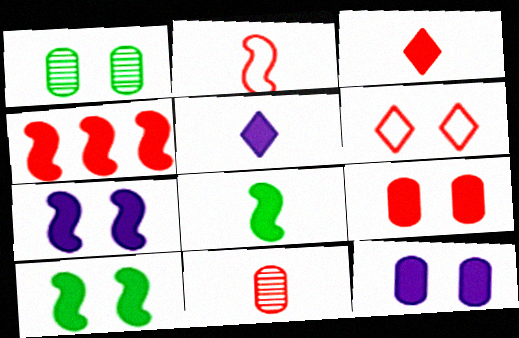[[1, 6, 7], 
[2, 3, 11], 
[3, 4, 9], 
[4, 6, 11], 
[4, 7, 8]]